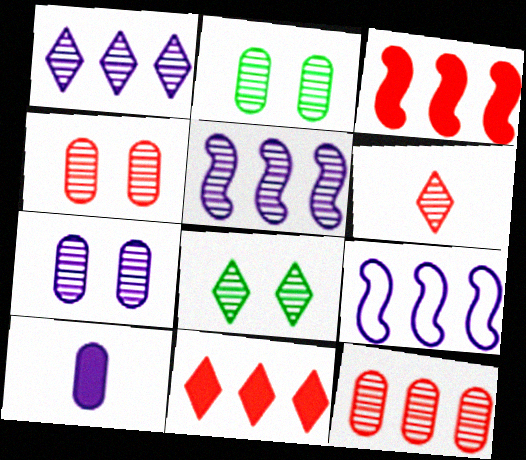[[1, 6, 8], 
[2, 4, 7], 
[2, 5, 6]]